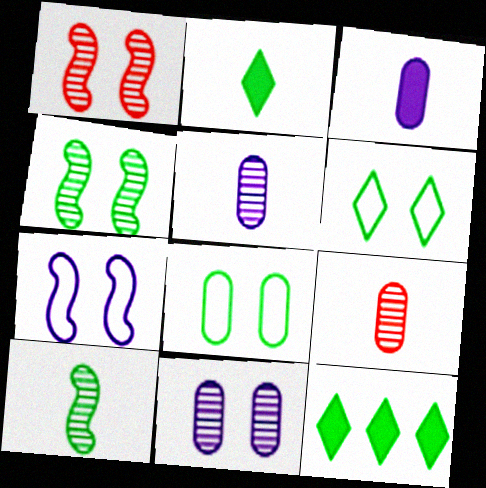[[7, 9, 12], 
[8, 10, 12]]